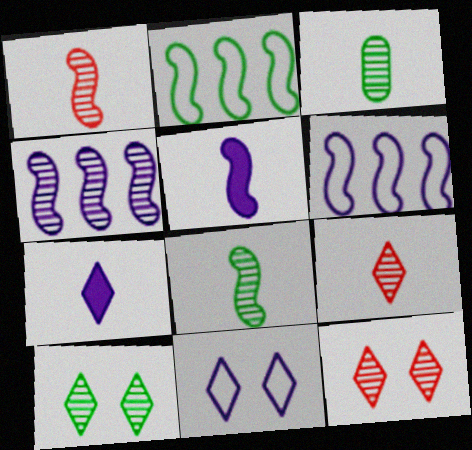[[3, 4, 12]]